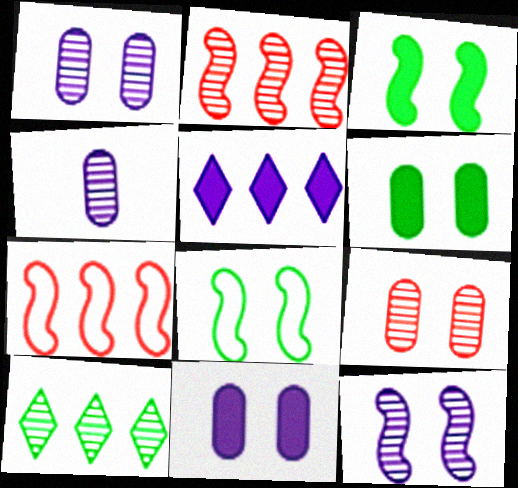[]